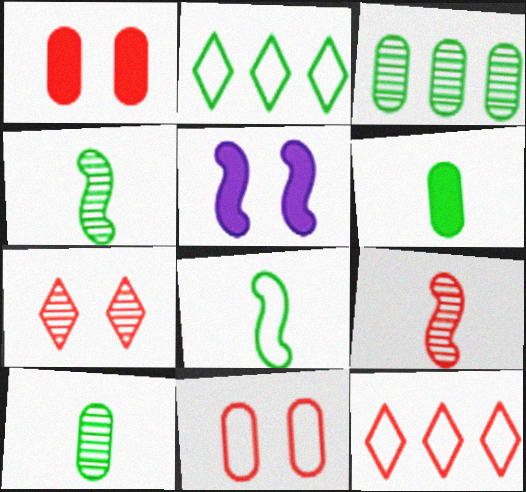[[1, 9, 12], 
[5, 10, 12]]